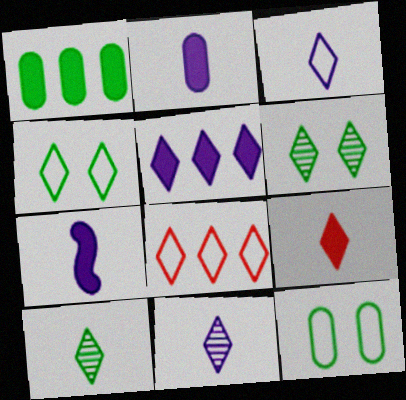[[3, 4, 8], 
[3, 9, 10]]